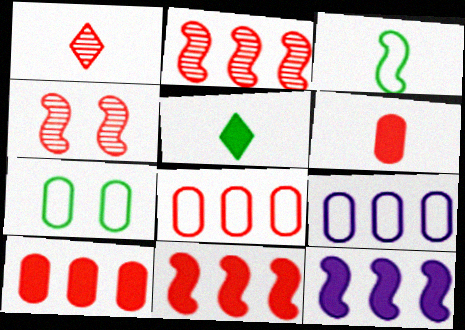[[1, 7, 12], 
[3, 4, 12], 
[4, 5, 9]]